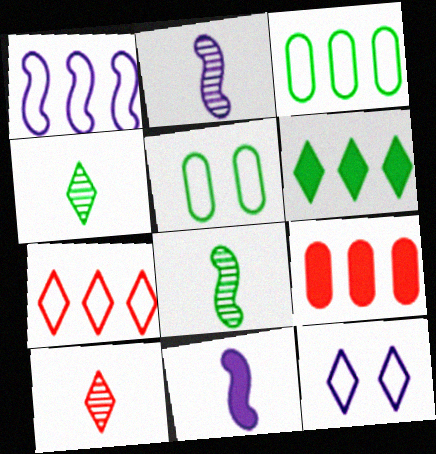[[1, 3, 7], 
[5, 6, 8], 
[6, 10, 12], 
[8, 9, 12]]